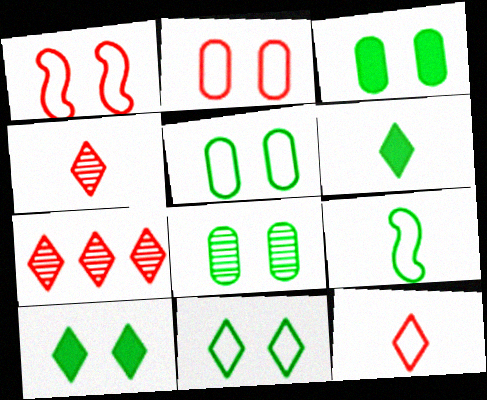[[3, 5, 8]]